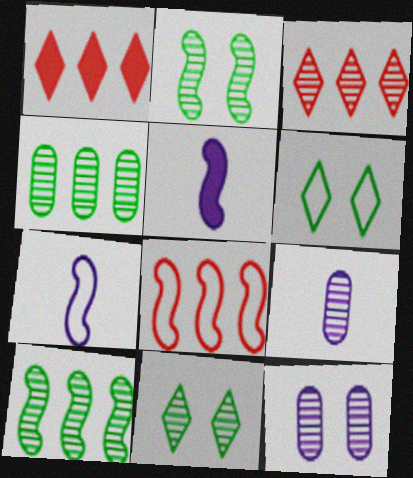[[2, 3, 9], 
[2, 5, 8]]